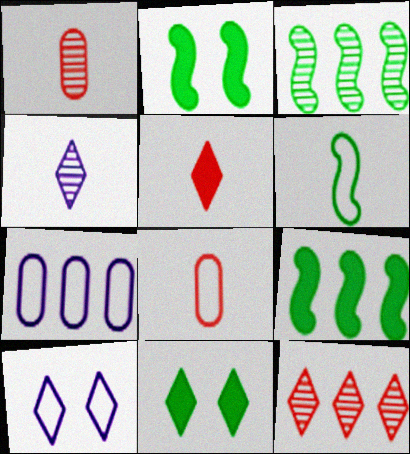[[1, 9, 10], 
[2, 3, 6], 
[7, 9, 12]]